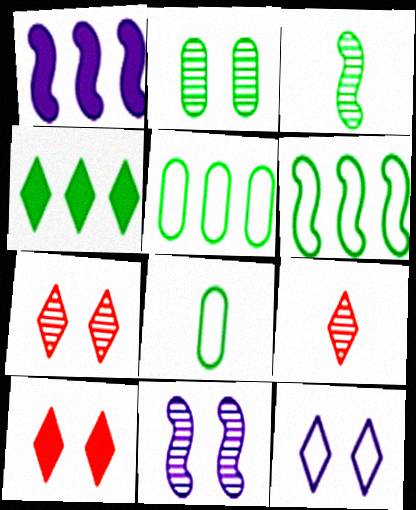[[1, 7, 8], 
[2, 7, 11], 
[4, 9, 12]]